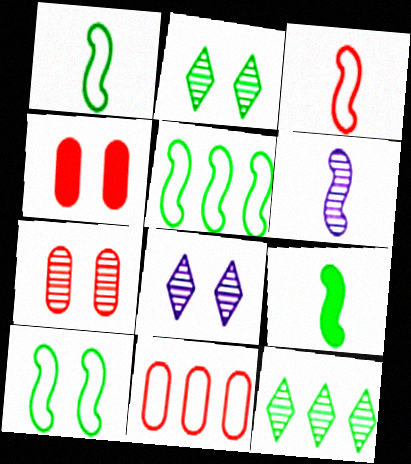[[1, 5, 10], 
[3, 6, 9], 
[4, 8, 10], 
[6, 7, 12], 
[8, 9, 11]]